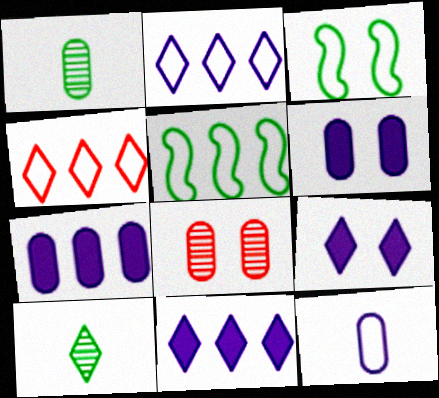[[3, 4, 12], 
[3, 8, 9], 
[4, 9, 10]]